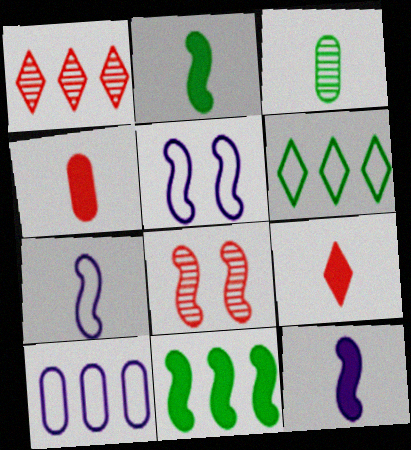[[1, 10, 11], 
[3, 7, 9], 
[7, 8, 11]]